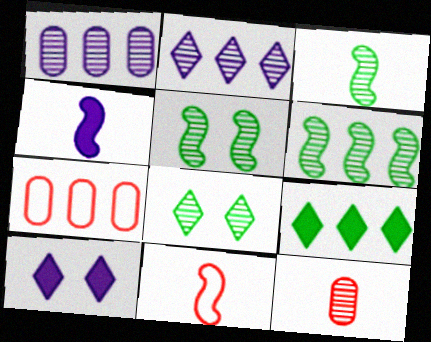[[2, 5, 12], 
[3, 4, 11], 
[3, 5, 6], 
[3, 7, 10], 
[4, 7, 8]]